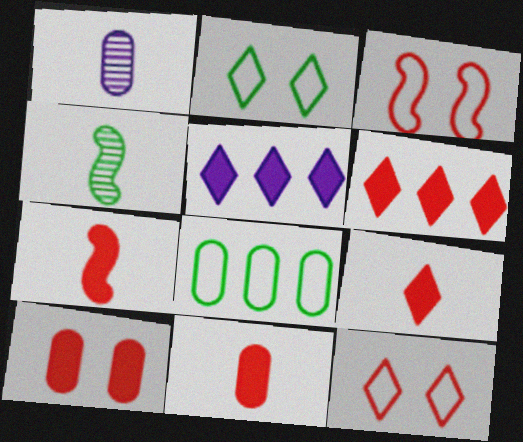[[1, 8, 10], 
[6, 7, 10], 
[7, 9, 11]]